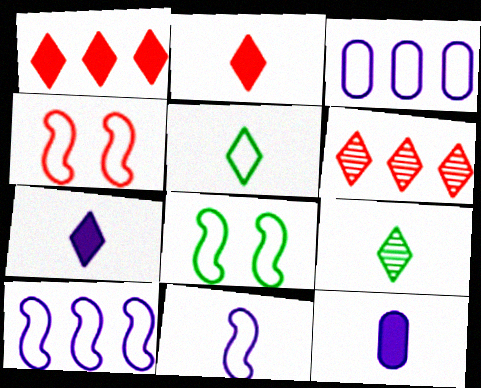[[3, 4, 5], 
[6, 8, 12]]